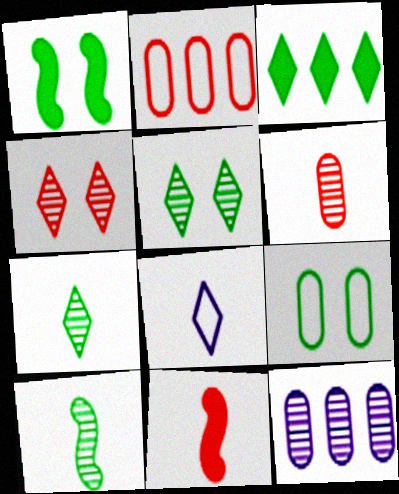[[1, 5, 9], 
[2, 4, 11], 
[3, 4, 8], 
[3, 9, 10], 
[4, 10, 12]]